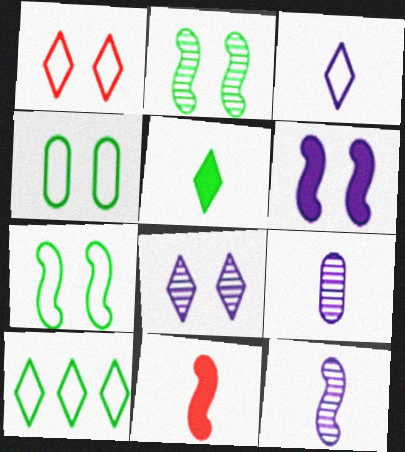[[1, 3, 10]]